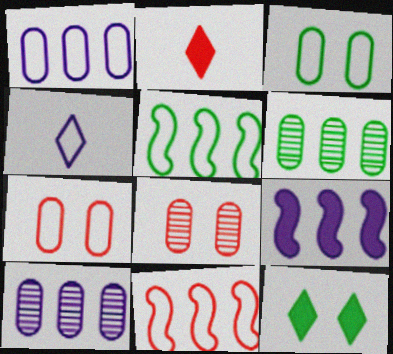[[2, 8, 11], 
[3, 4, 11], 
[4, 5, 7]]